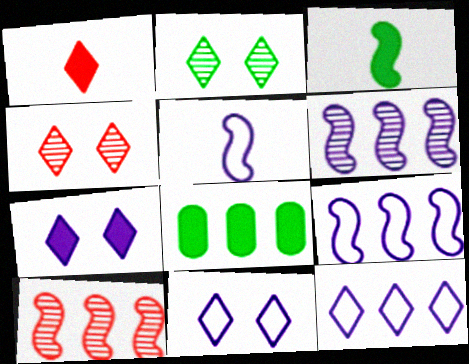[[1, 2, 12], 
[4, 5, 8], 
[8, 10, 12]]